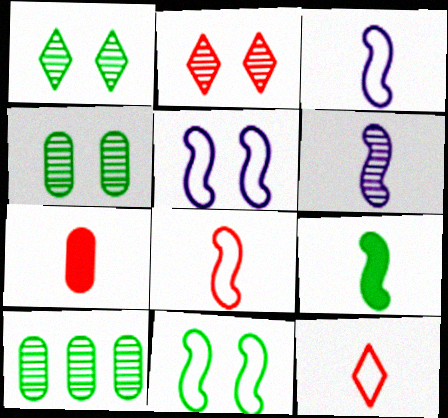[[2, 6, 10], 
[6, 8, 9]]